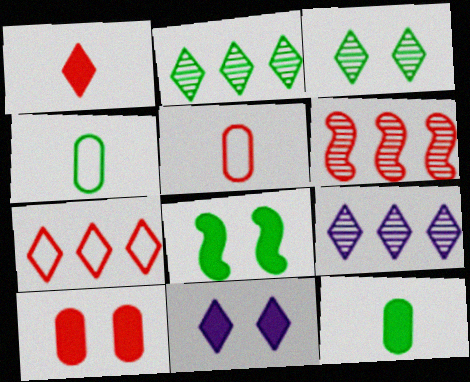[[2, 4, 8], 
[4, 6, 11], 
[5, 8, 9], 
[8, 10, 11]]